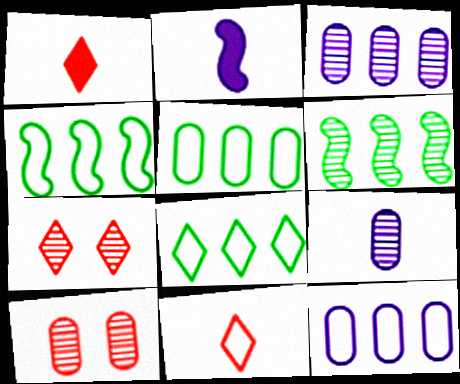[[2, 5, 7], 
[2, 8, 10], 
[4, 5, 8], 
[6, 7, 9]]